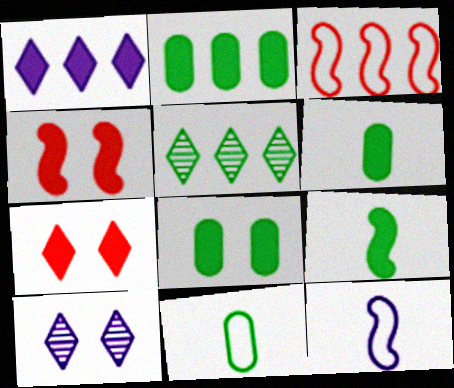[[1, 4, 6], 
[2, 6, 8], 
[3, 6, 10]]